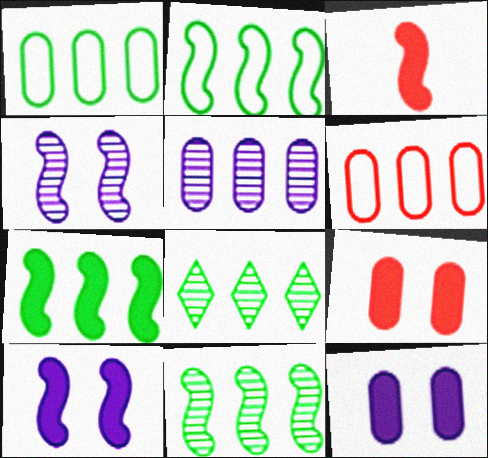[[1, 7, 8], 
[2, 3, 4], 
[2, 7, 11], 
[3, 7, 10]]